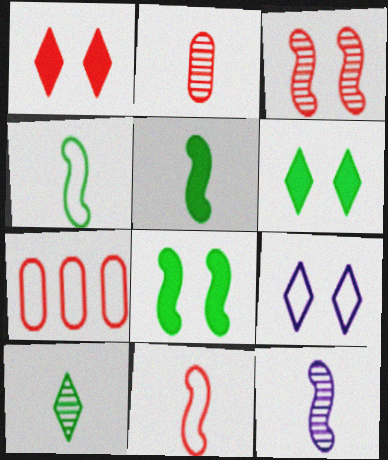[[2, 10, 12], 
[4, 7, 9], 
[5, 11, 12], 
[6, 7, 12]]